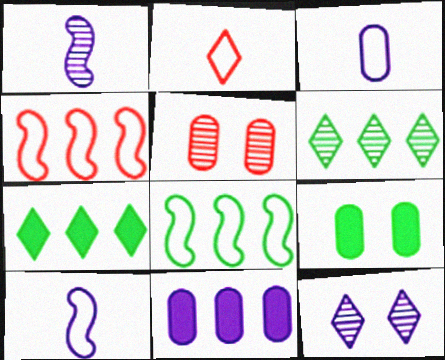[[1, 5, 6], 
[2, 7, 12], 
[4, 6, 11], 
[5, 7, 10], 
[10, 11, 12]]